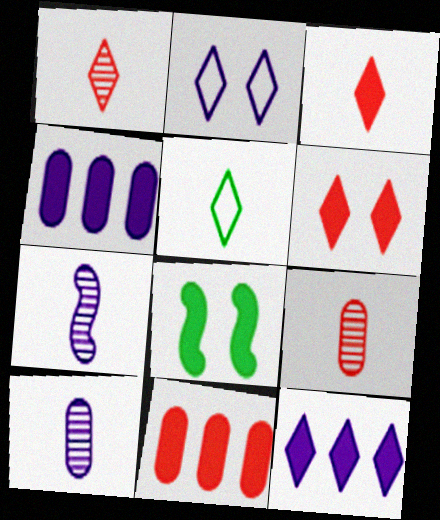[[2, 4, 7], 
[3, 4, 8]]